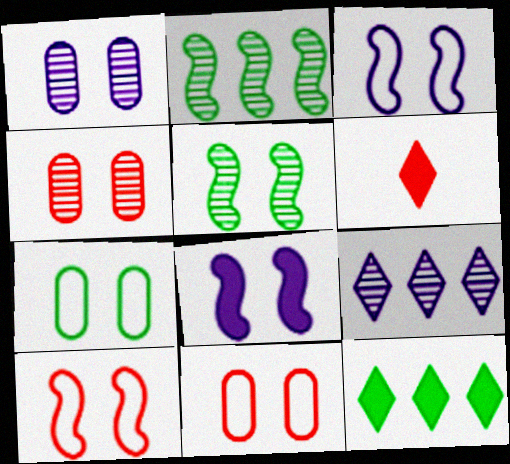[[5, 8, 10]]